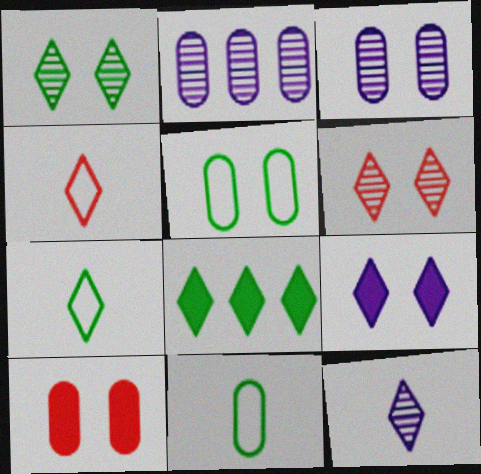[[1, 7, 8], 
[2, 10, 11], 
[3, 5, 10]]